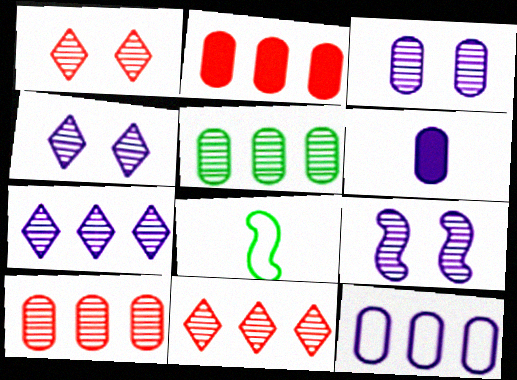[[2, 4, 8], 
[2, 5, 12], 
[3, 4, 9], 
[3, 6, 12]]